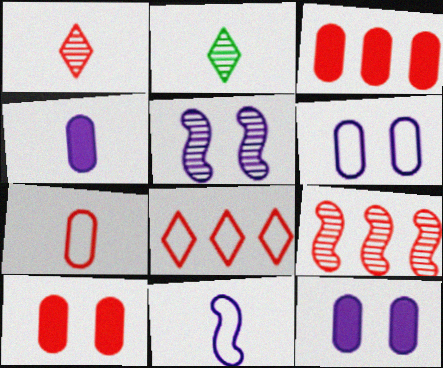[[3, 8, 9]]